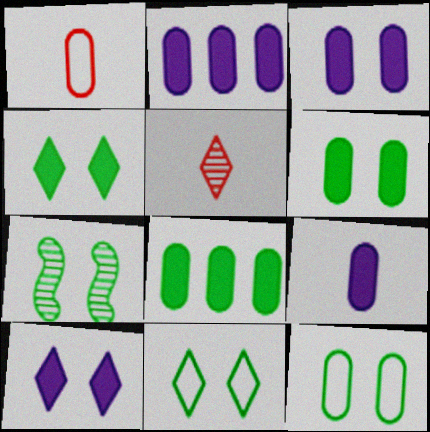[[2, 3, 9], 
[4, 7, 12], 
[6, 7, 11]]